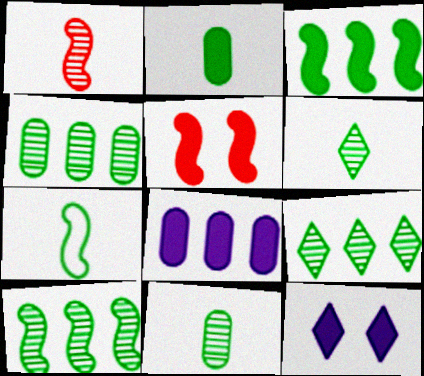[[2, 6, 7], 
[4, 9, 10]]